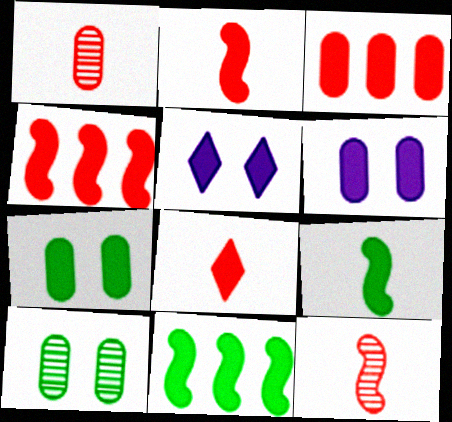[[3, 5, 9], 
[6, 8, 11]]